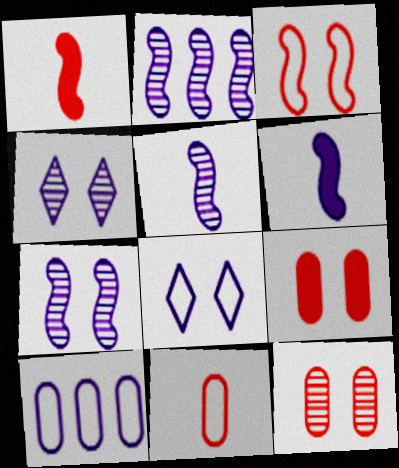[[2, 5, 7], 
[4, 6, 10]]